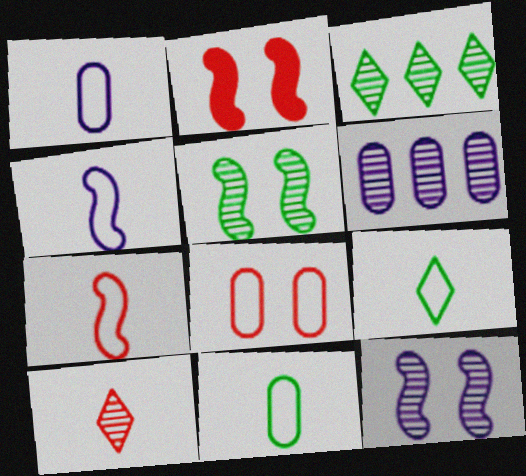[[1, 2, 3], 
[1, 7, 9], 
[2, 6, 9], 
[5, 6, 10]]